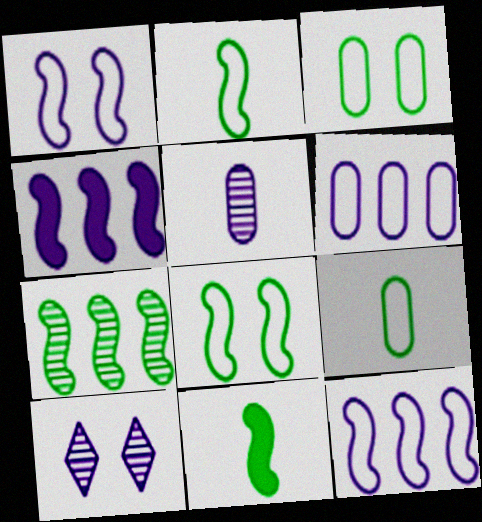[[7, 8, 11]]